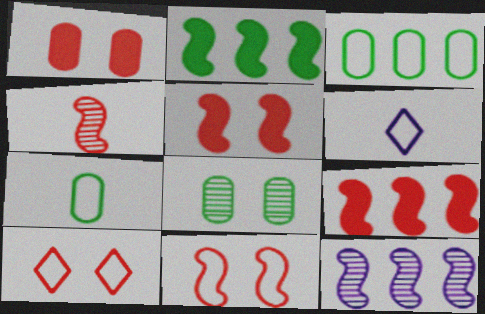[[3, 6, 11], 
[4, 9, 11], 
[6, 8, 9]]